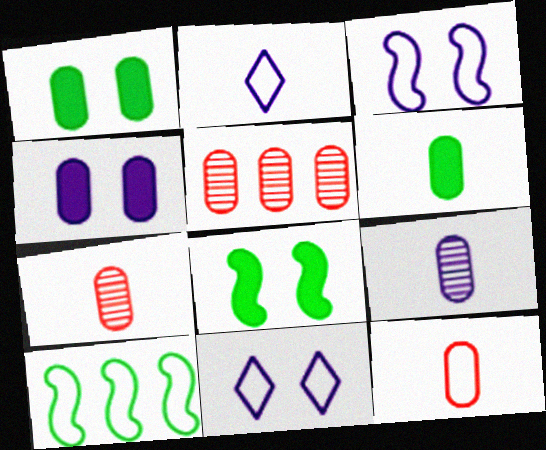[[2, 5, 8], 
[6, 9, 12], 
[10, 11, 12]]